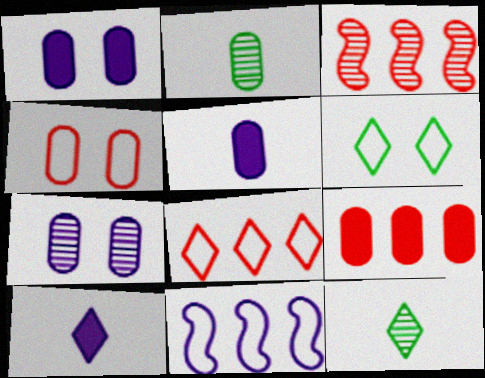[[3, 5, 6], 
[3, 7, 12], 
[3, 8, 9], 
[7, 10, 11]]